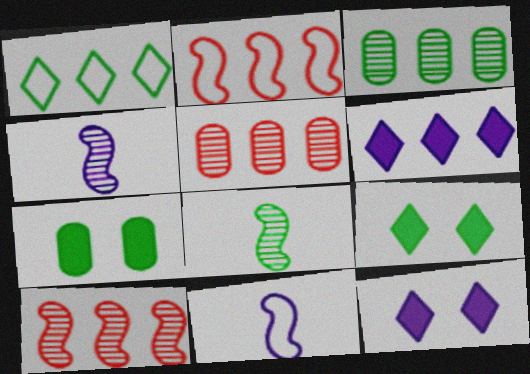[[1, 7, 8], 
[2, 3, 6], 
[5, 9, 11]]